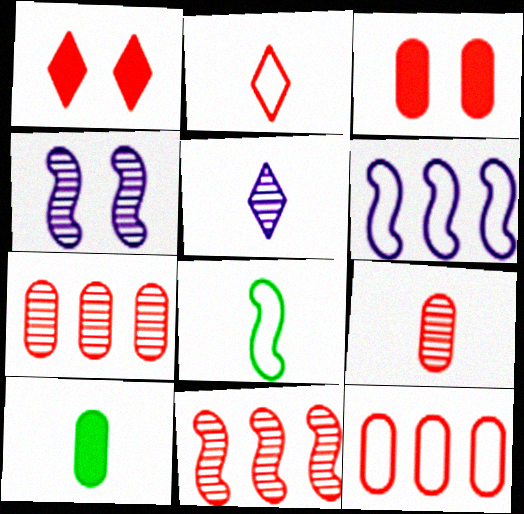[[2, 3, 11], 
[3, 9, 12]]